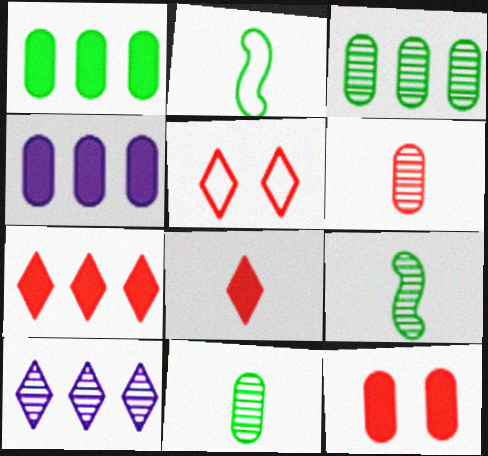[[2, 10, 12], 
[4, 5, 9]]